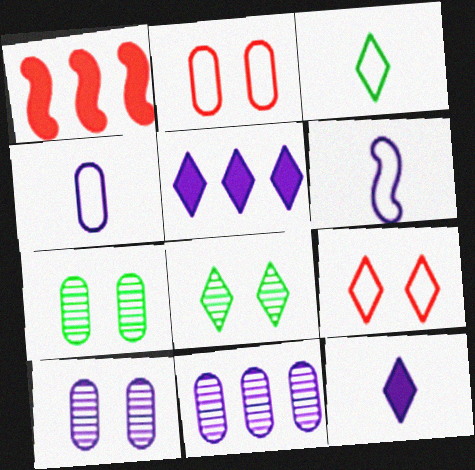[[1, 3, 10], 
[1, 4, 8], 
[5, 6, 10]]